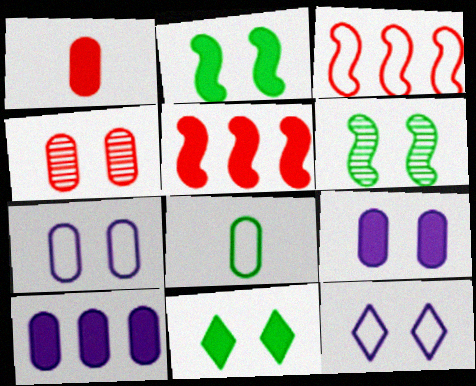[[2, 4, 12], 
[3, 8, 12], 
[4, 8, 10]]